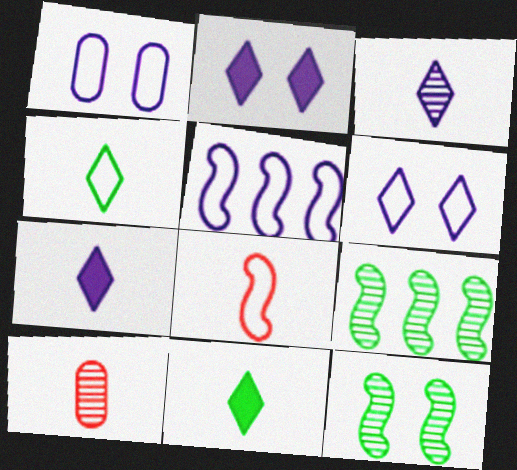[]